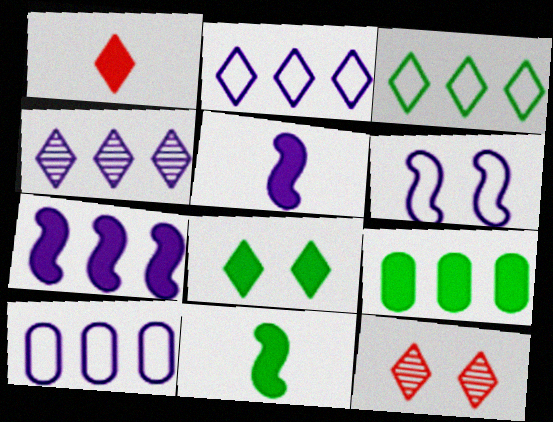[[4, 7, 10], 
[8, 9, 11], 
[10, 11, 12]]